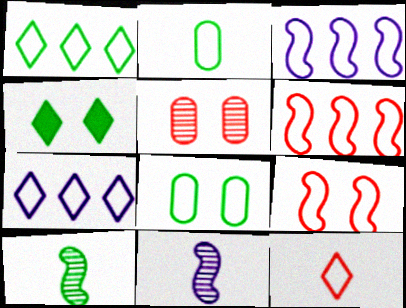[[2, 7, 9], 
[3, 8, 12]]